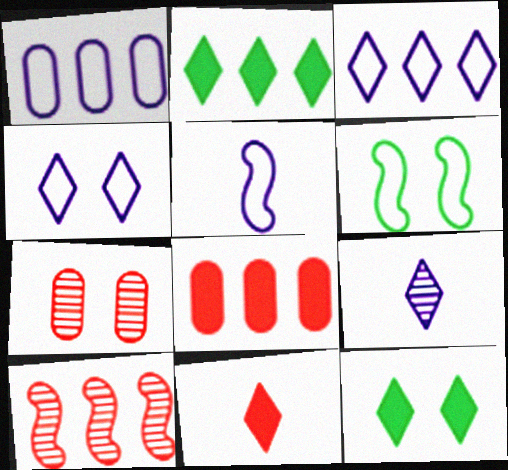[[1, 2, 10], 
[1, 4, 5], 
[2, 5, 7], 
[6, 8, 9]]